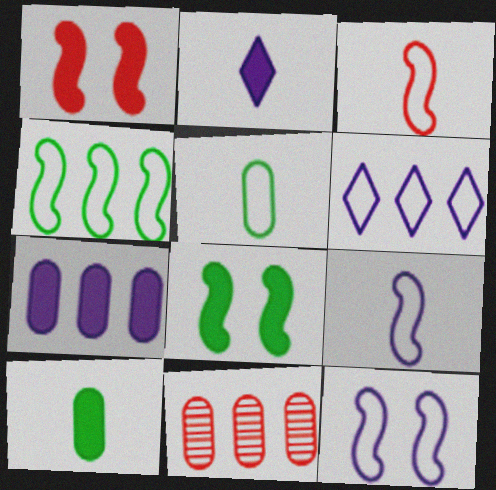[[3, 4, 12]]